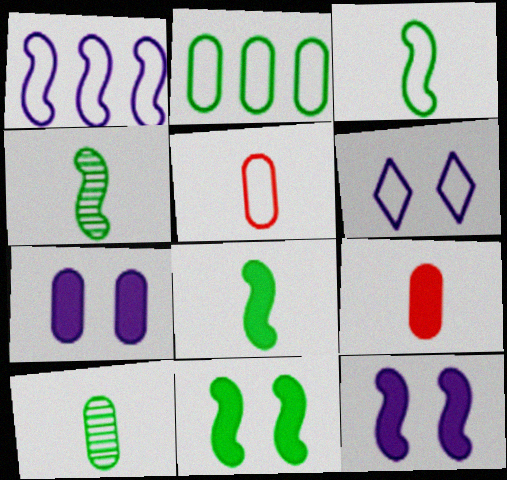[[3, 4, 8]]